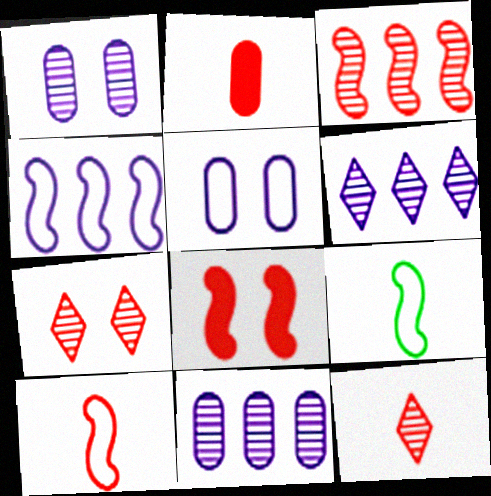[[2, 10, 12], 
[3, 8, 10]]